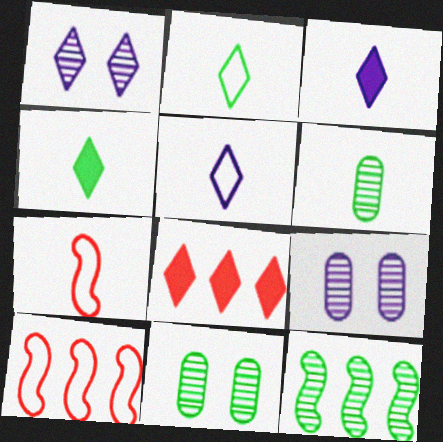[[1, 2, 8], 
[3, 6, 7], 
[3, 10, 11], 
[4, 9, 10]]